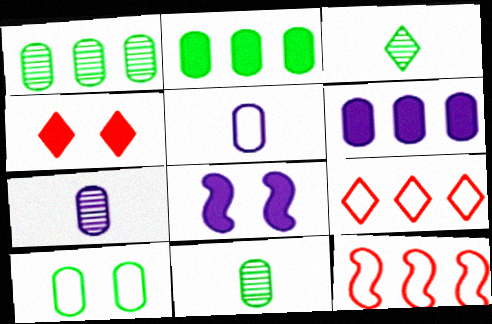[[2, 10, 11], 
[8, 9, 11]]